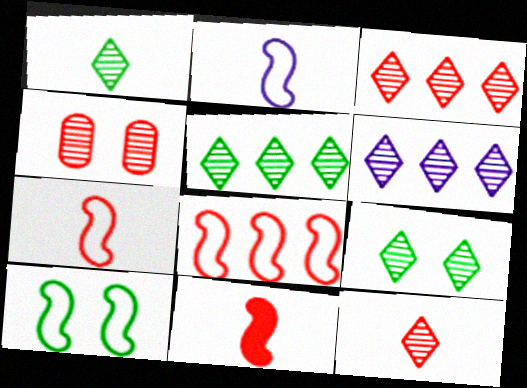[[1, 5, 9], 
[2, 8, 10], 
[3, 5, 6], 
[6, 9, 12]]